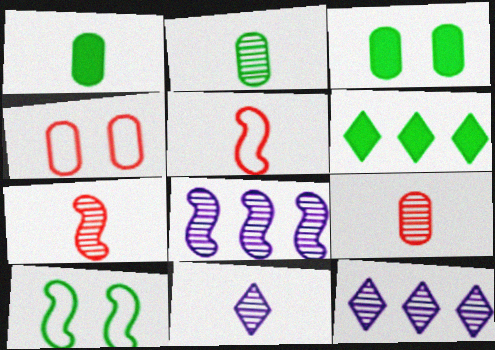[[1, 5, 11], 
[2, 6, 10], 
[2, 7, 11], 
[3, 5, 12]]